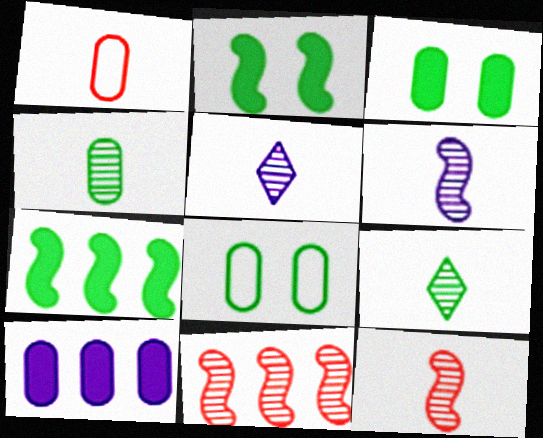[[4, 5, 12], 
[7, 8, 9]]